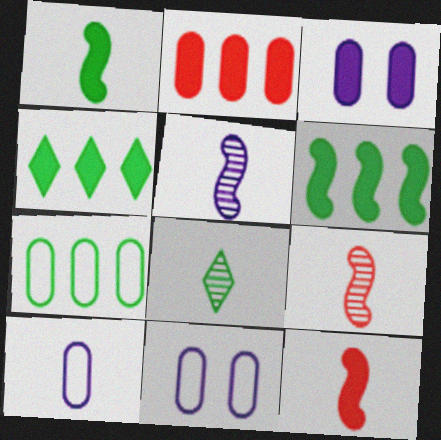[[3, 4, 12], 
[4, 9, 11], 
[8, 10, 12]]